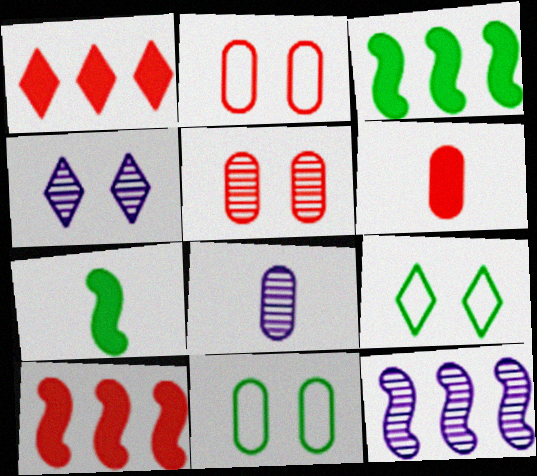[[4, 8, 12], 
[6, 9, 12], 
[8, 9, 10]]